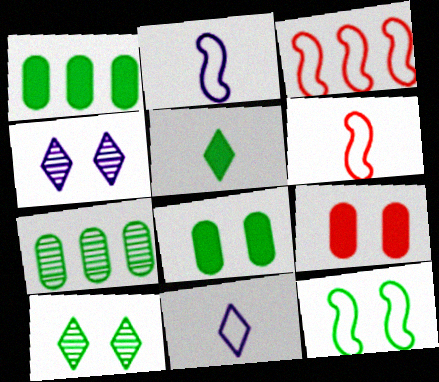[[1, 4, 6], 
[2, 3, 12], 
[4, 9, 12], 
[5, 7, 12], 
[8, 10, 12]]